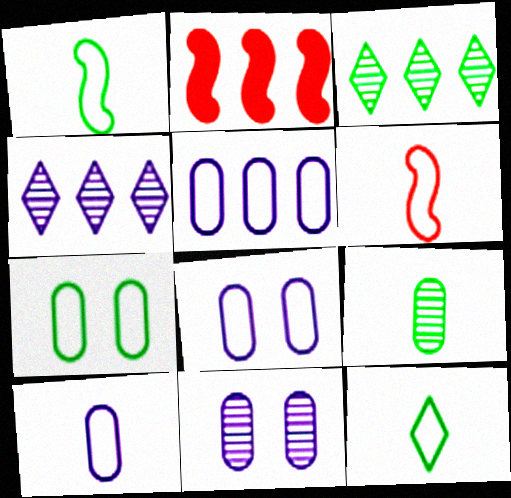[[2, 3, 5], 
[2, 11, 12], 
[5, 8, 10], 
[6, 10, 12]]